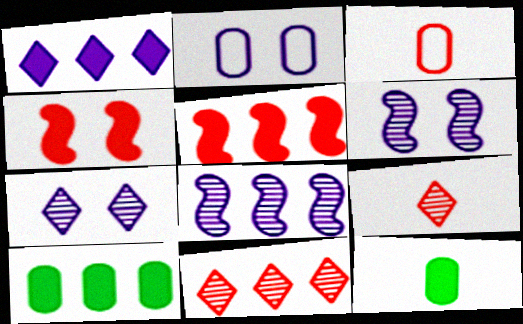[[1, 4, 12], 
[1, 5, 10], 
[3, 4, 11]]